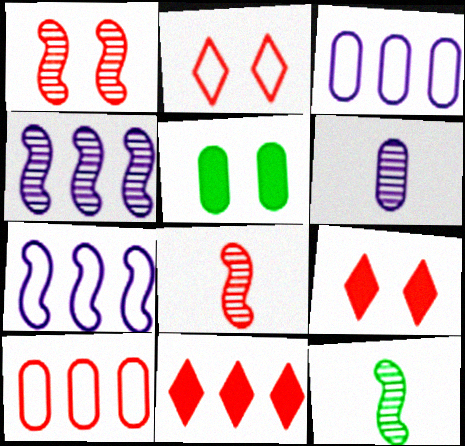[[1, 4, 12], 
[3, 9, 12], 
[5, 6, 10], 
[8, 9, 10]]